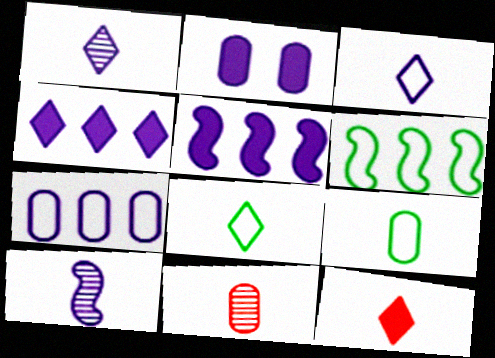[[1, 8, 12], 
[9, 10, 12]]